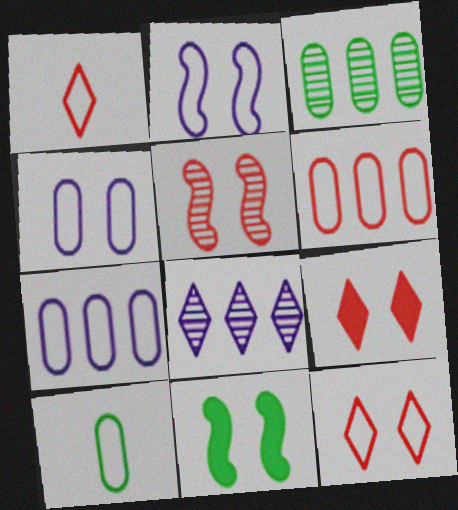[[2, 5, 11], 
[4, 6, 10]]